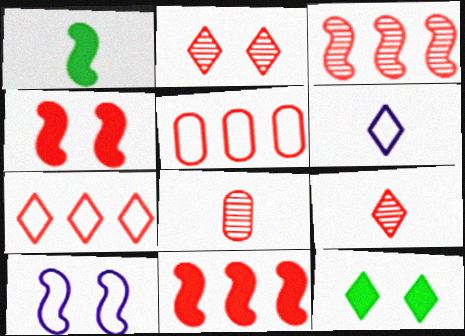[[1, 3, 10], 
[1, 6, 8], 
[2, 3, 8], 
[4, 5, 9], 
[4, 7, 8]]